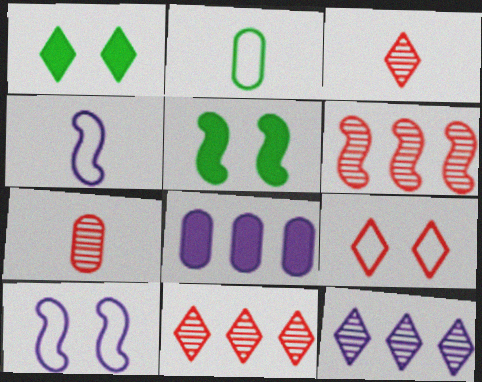[[4, 5, 6]]